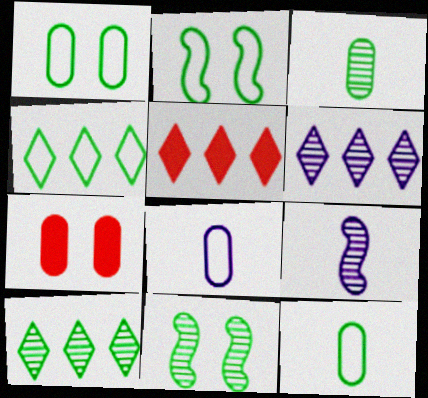[[1, 5, 9], 
[2, 4, 12], 
[3, 10, 11], 
[4, 5, 6], 
[4, 7, 9], 
[5, 8, 11]]